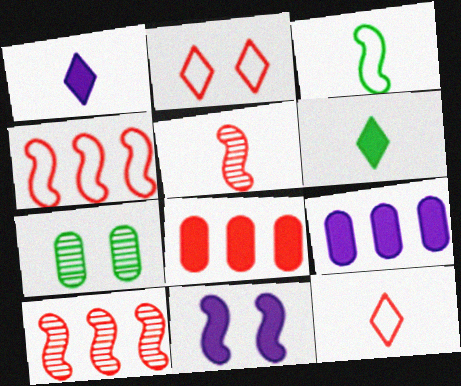[[1, 4, 7], 
[1, 9, 11], 
[2, 5, 8], 
[2, 7, 11], 
[3, 10, 11], 
[6, 8, 11]]